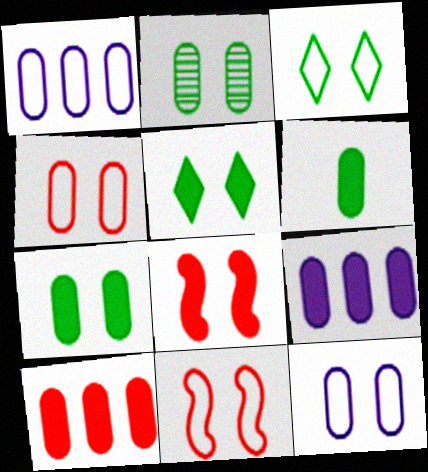[[3, 11, 12]]